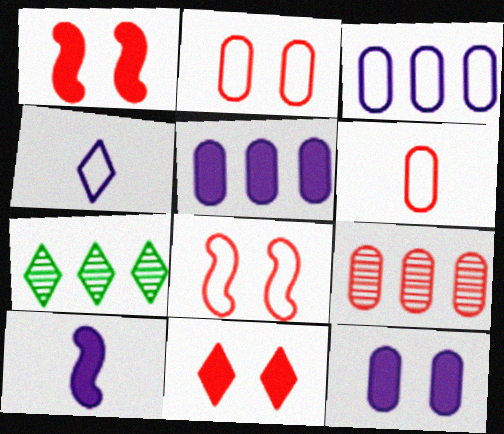[[2, 7, 10], 
[4, 7, 11]]